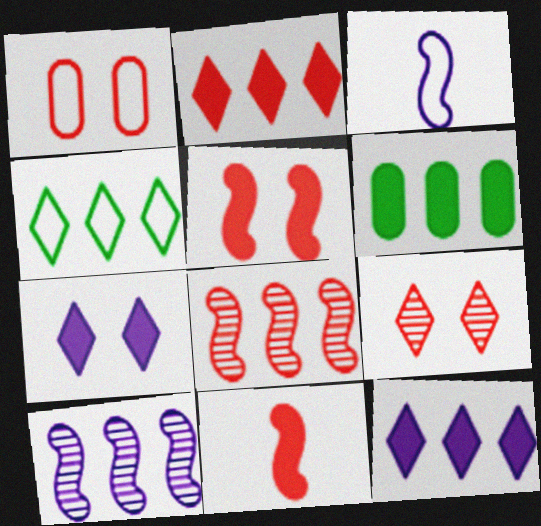[[1, 3, 4], 
[1, 5, 9], 
[3, 6, 9], 
[6, 7, 11]]